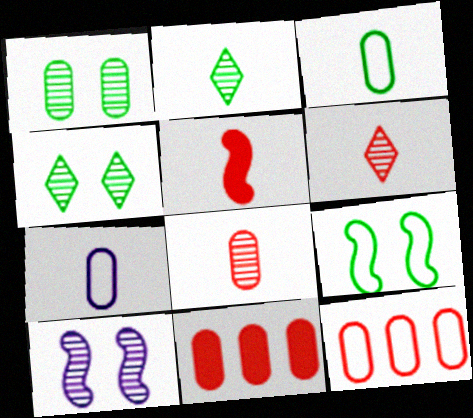[[1, 7, 11], 
[2, 5, 7]]